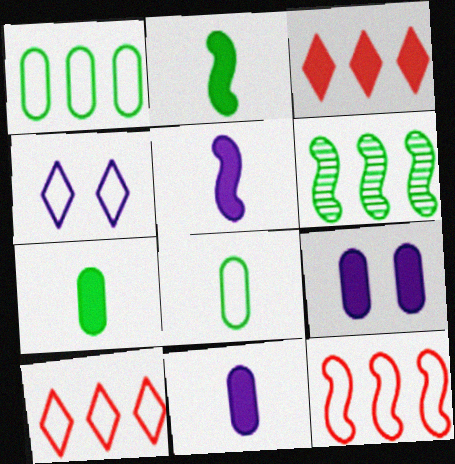[[2, 3, 9], 
[4, 8, 12]]